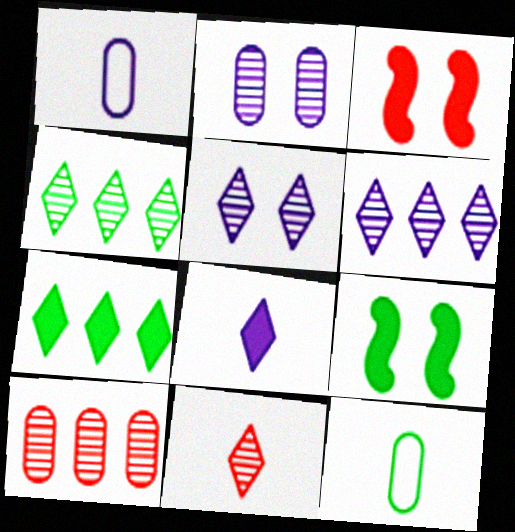[[1, 3, 4], 
[3, 6, 12], 
[4, 5, 11], 
[4, 9, 12]]